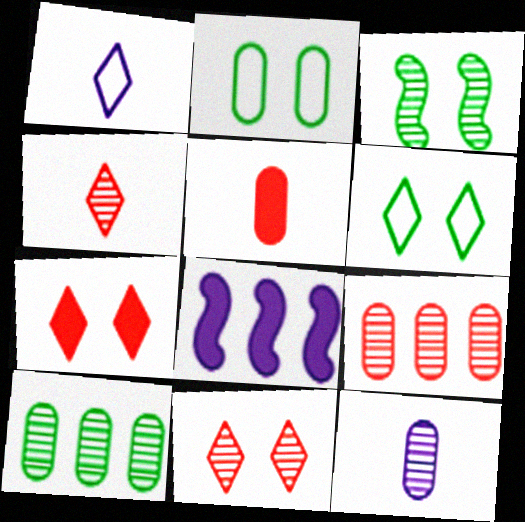[[2, 4, 8]]